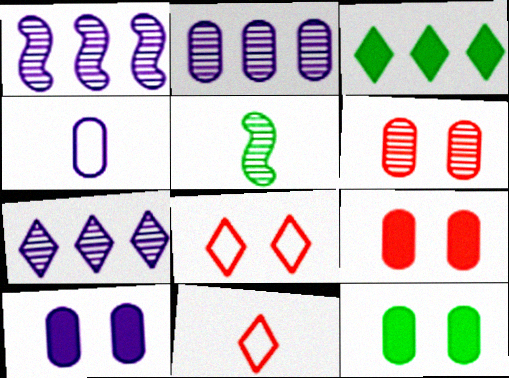[[1, 2, 7], 
[1, 11, 12], 
[2, 4, 10], 
[5, 6, 7], 
[9, 10, 12]]